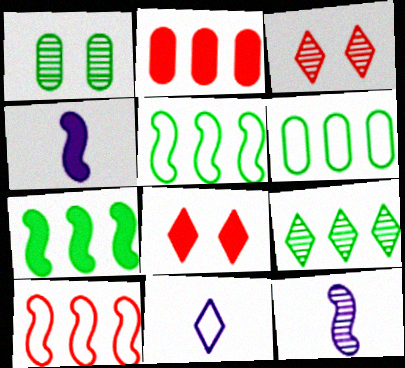[[3, 4, 6], 
[6, 7, 9], 
[6, 8, 12], 
[8, 9, 11]]